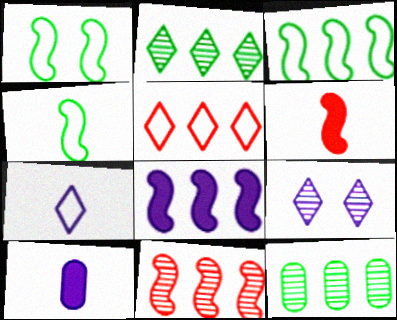[[1, 3, 4], 
[3, 8, 11], 
[5, 8, 12]]